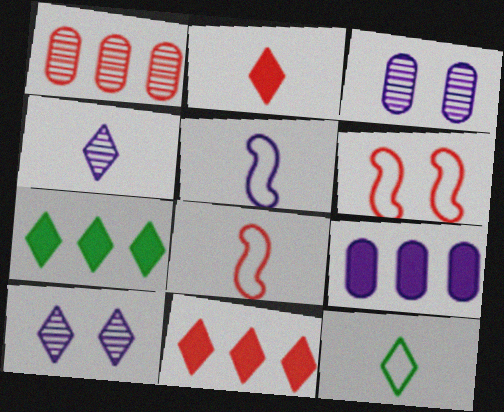[[1, 2, 6], 
[2, 4, 12], 
[3, 7, 8], 
[5, 9, 10], 
[10, 11, 12]]